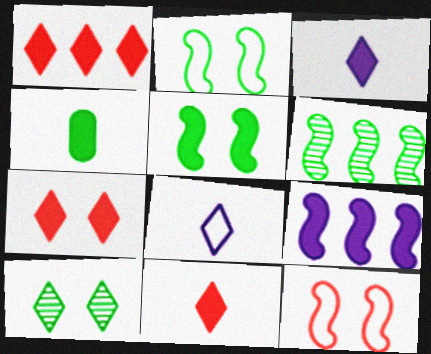[[1, 7, 11], 
[1, 8, 10], 
[4, 7, 9]]